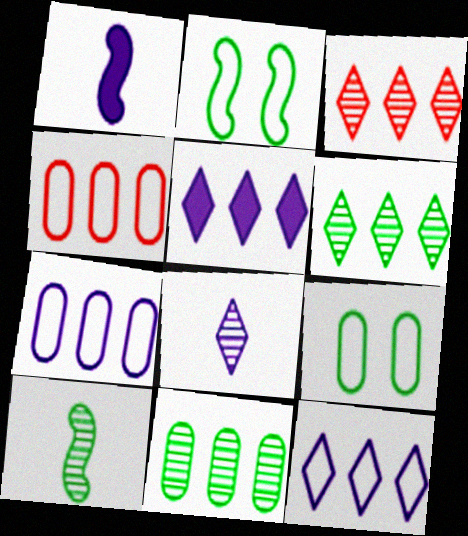[[1, 3, 9]]